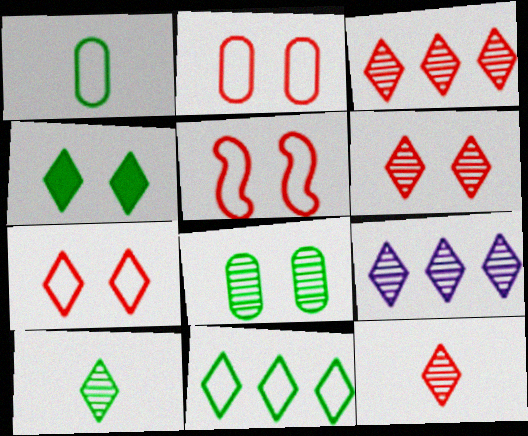[[2, 5, 7], 
[3, 6, 12], 
[4, 10, 11], 
[6, 9, 10]]